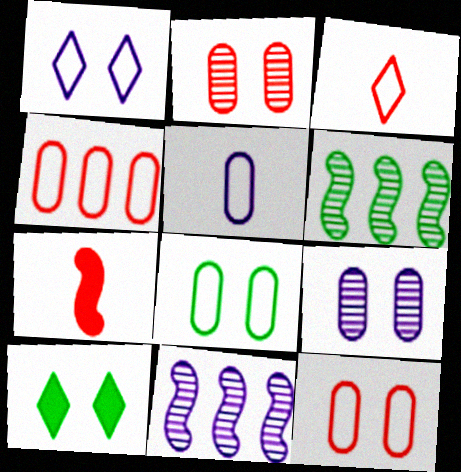[[4, 5, 8]]